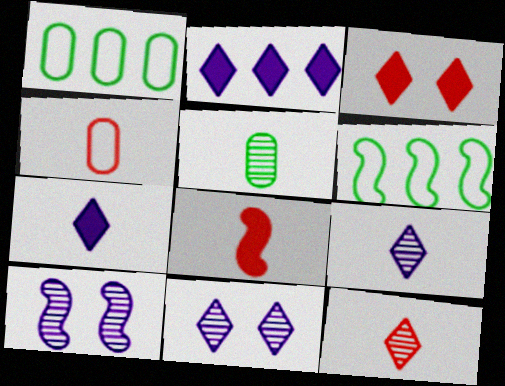[[1, 8, 11], 
[4, 8, 12], 
[6, 8, 10]]